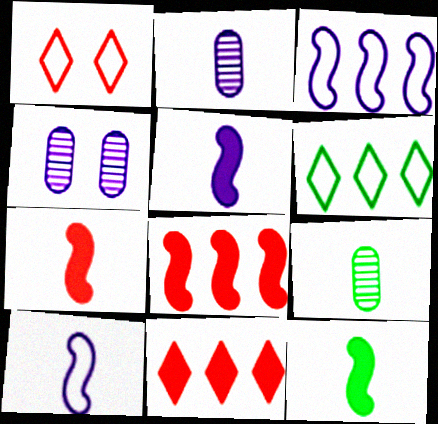[[4, 6, 7], 
[5, 7, 12]]